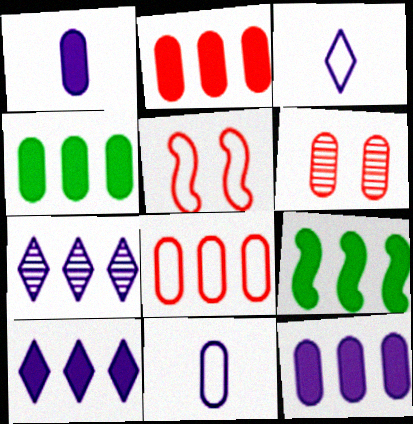[[2, 4, 12], 
[2, 9, 10], 
[3, 6, 9], 
[4, 6, 11], 
[7, 8, 9]]